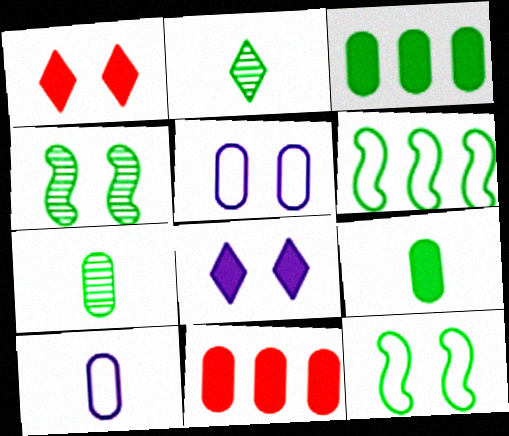[[1, 4, 5], 
[2, 3, 12], 
[5, 7, 11]]